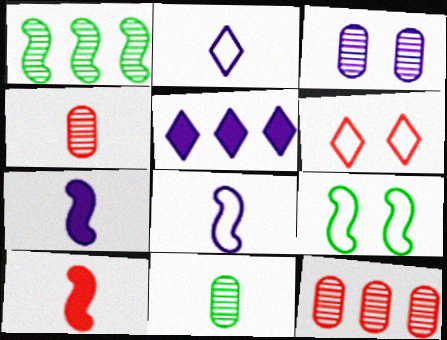[[2, 10, 11], 
[3, 5, 8], 
[3, 11, 12], 
[4, 5, 9], 
[6, 10, 12]]